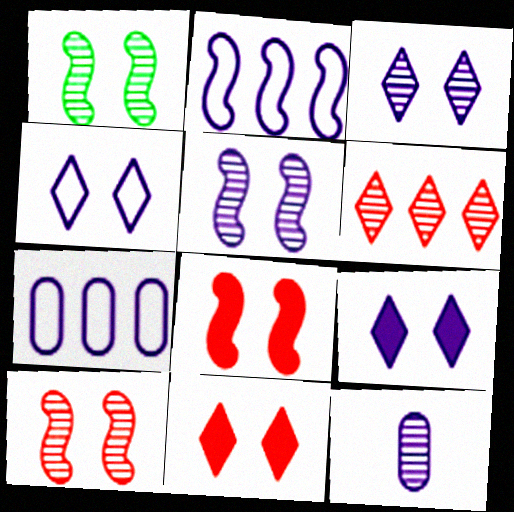[[1, 5, 10], 
[1, 6, 12], 
[2, 9, 12], 
[3, 4, 9]]